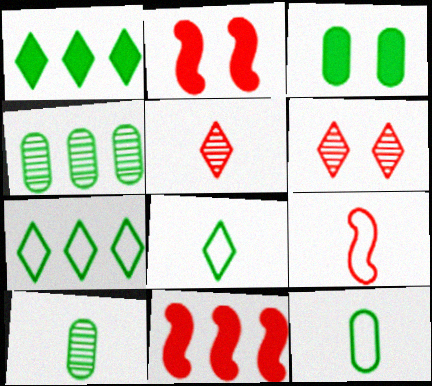[[3, 4, 12]]